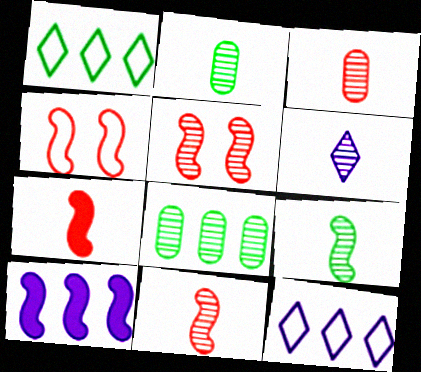[[2, 6, 11], 
[3, 6, 9], 
[4, 9, 10], 
[5, 6, 8]]